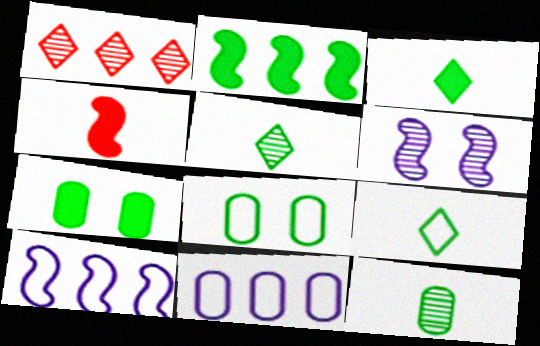[[1, 2, 11], 
[1, 6, 12], 
[2, 3, 7], 
[2, 5, 8], 
[3, 5, 9]]